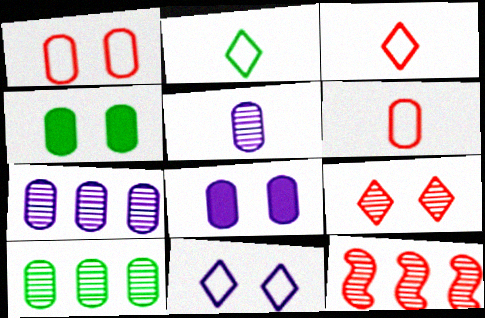[[2, 8, 12], 
[4, 6, 7], 
[6, 8, 10]]